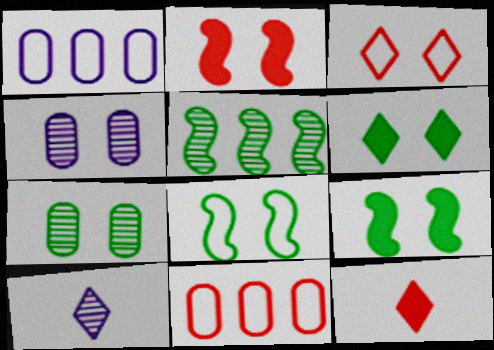[[3, 4, 9], 
[6, 7, 8], 
[9, 10, 11]]